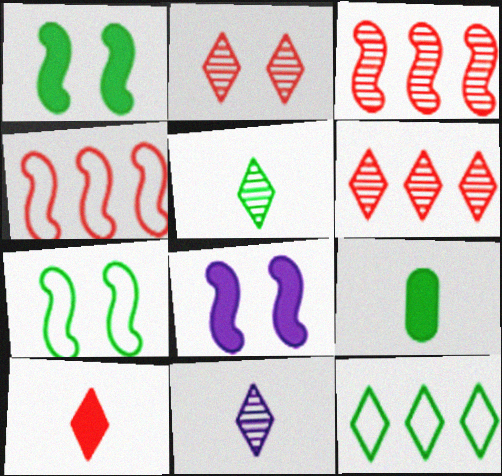[]